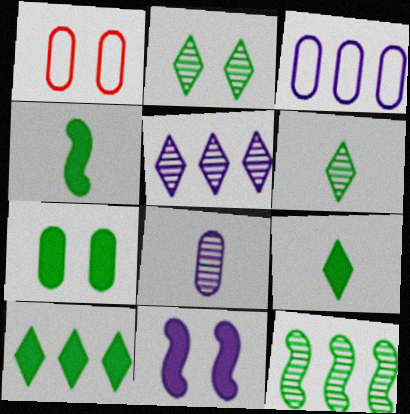[[1, 2, 11], 
[1, 4, 5], 
[4, 7, 10]]